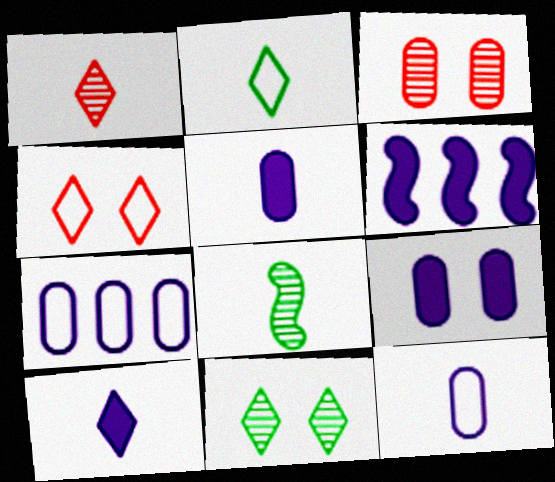[[1, 2, 10], 
[2, 3, 6], 
[6, 9, 10]]